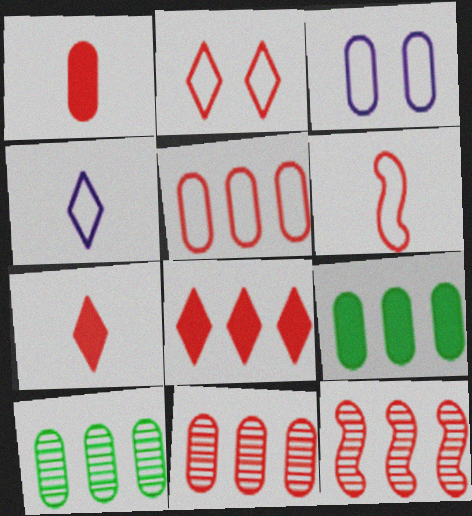[[1, 2, 12], 
[1, 3, 10], 
[2, 5, 6], 
[5, 8, 12]]